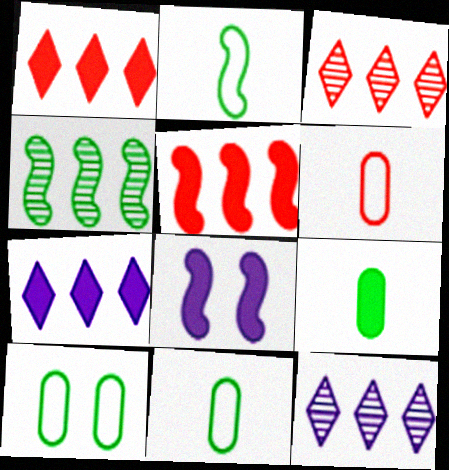[[1, 8, 9], 
[3, 8, 11]]